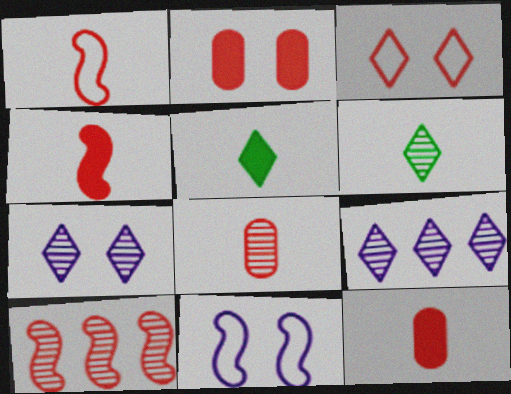[[3, 5, 9], 
[3, 10, 12]]